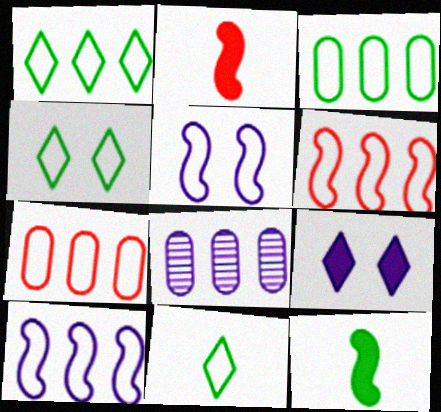[[1, 4, 11], 
[1, 7, 10], 
[2, 4, 8], 
[5, 7, 11]]